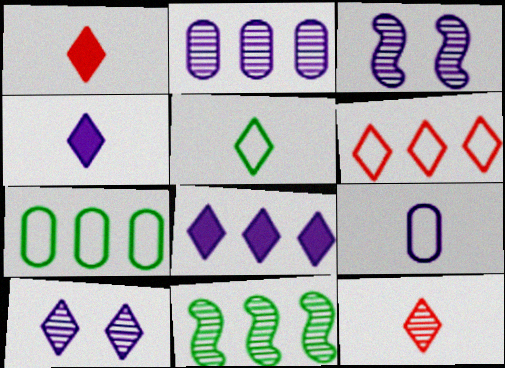[[1, 3, 7], 
[3, 8, 9], 
[4, 5, 12]]